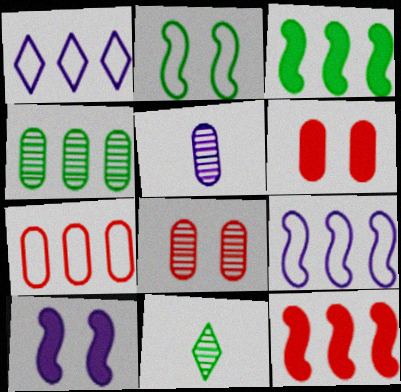[[1, 4, 12], 
[1, 5, 10], 
[4, 5, 8], 
[6, 9, 11], 
[7, 10, 11]]